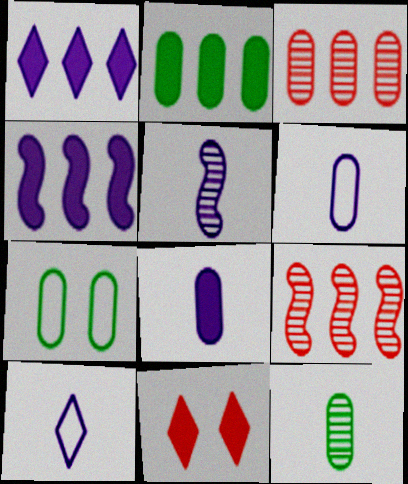[[2, 7, 12], 
[3, 7, 8], 
[5, 8, 10]]